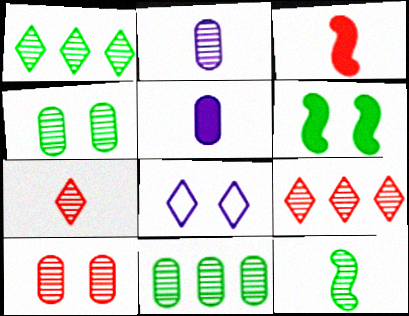[[1, 4, 12], 
[2, 7, 12], 
[2, 10, 11], 
[3, 8, 11], 
[6, 8, 10]]